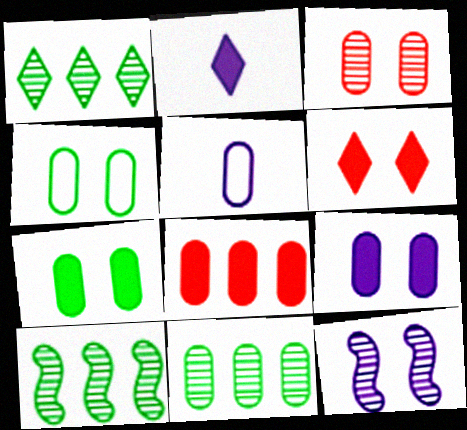[[1, 10, 11], 
[3, 4, 9], 
[4, 6, 12], 
[5, 6, 10]]